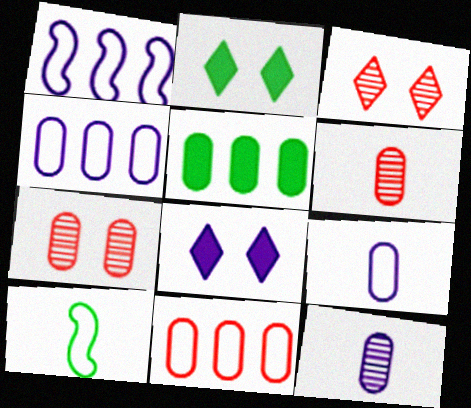[[1, 2, 6], 
[1, 8, 12], 
[5, 7, 9]]